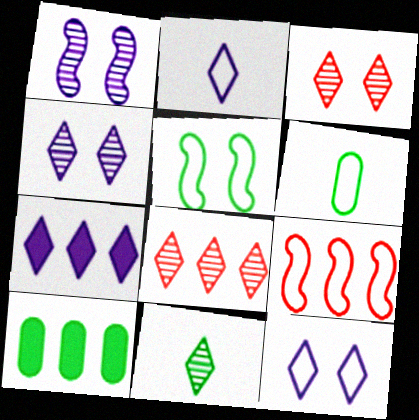[[2, 4, 7], 
[4, 8, 11], 
[5, 10, 11], 
[6, 9, 12]]